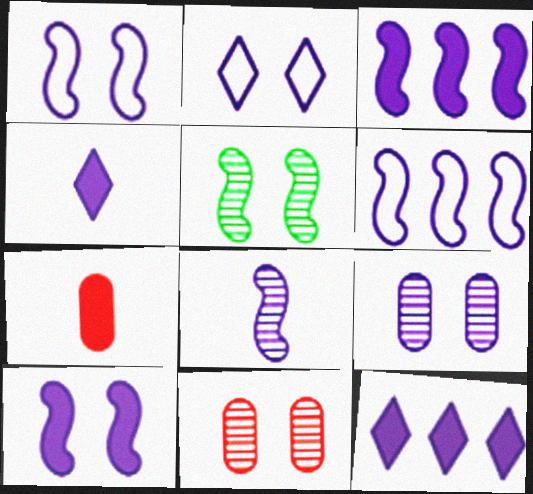[[1, 3, 8], 
[2, 9, 10], 
[4, 6, 9], 
[6, 8, 10]]